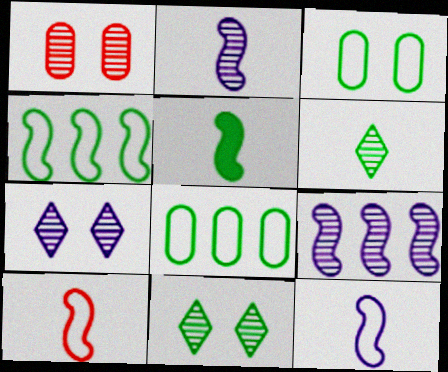[[1, 6, 9], 
[2, 5, 10], 
[5, 8, 11]]